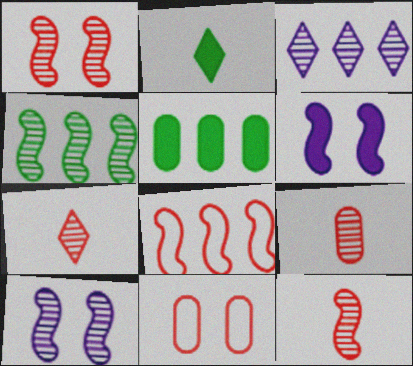[[3, 5, 8], 
[4, 10, 12], 
[7, 9, 12]]